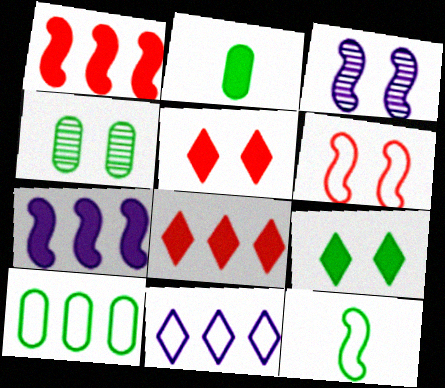[[1, 3, 12], 
[2, 4, 10], 
[2, 5, 7]]